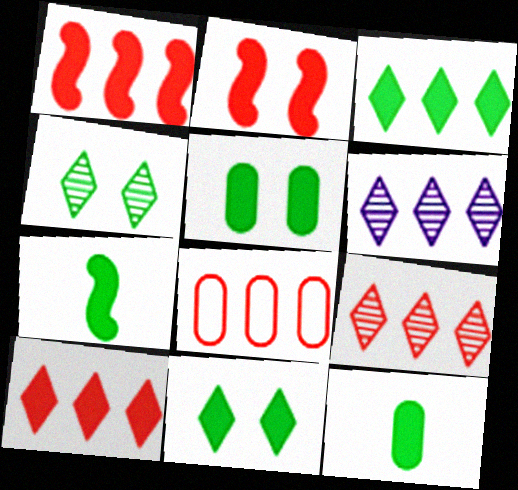[[1, 8, 9], 
[3, 5, 7]]